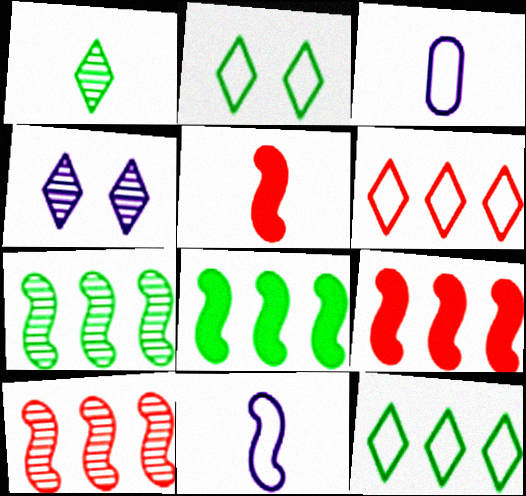[[1, 3, 5]]